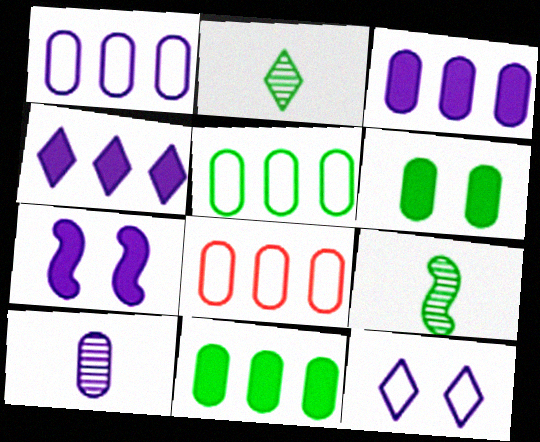[[1, 5, 8], 
[2, 7, 8], 
[6, 8, 10]]